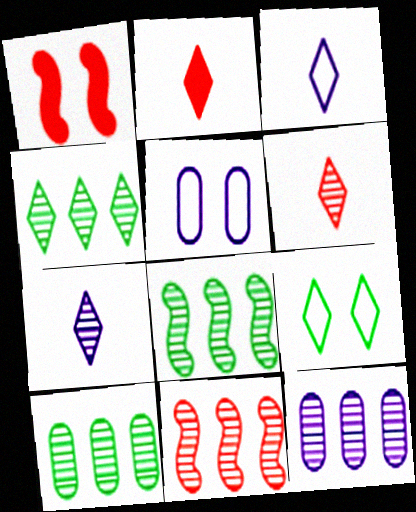[[1, 3, 10], 
[2, 5, 8], 
[4, 8, 10], 
[4, 11, 12]]